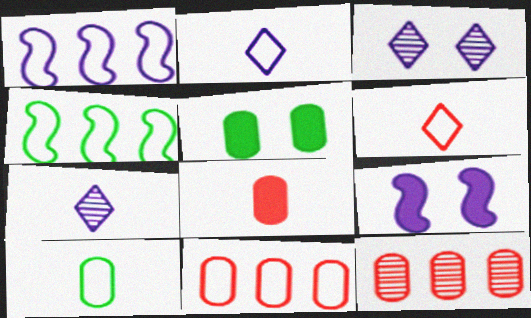[[3, 4, 8]]